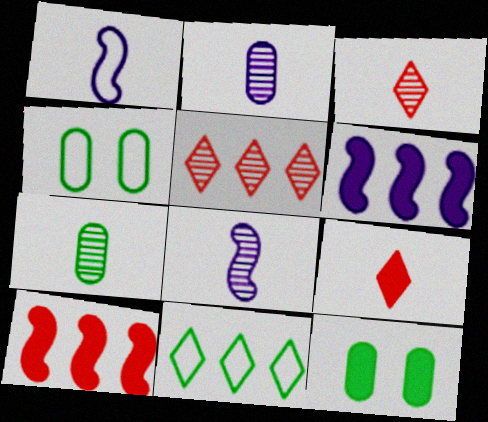[[1, 5, 12], 
[1, 7, 9], 
[3, 4, 6], 
[3, 7, 8], 
[6, 9, 12]]